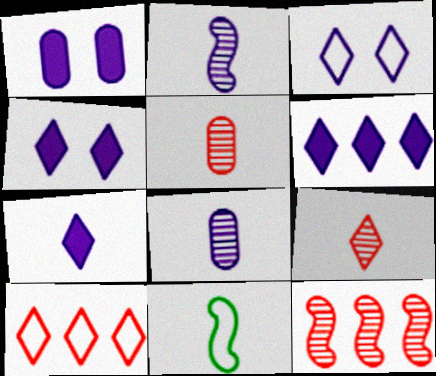[[4, 6, 7], 
[5, 7, 11]]